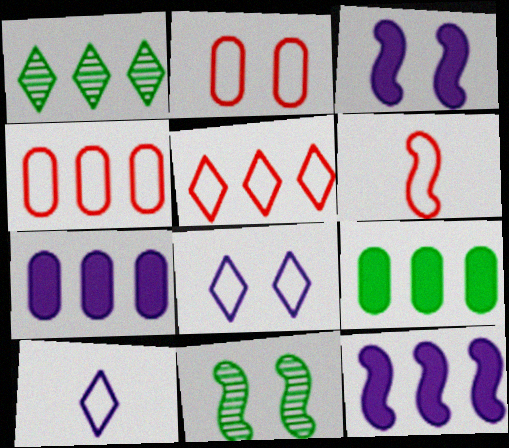[[1, 4, 12], 
[2, 5, 6], 
[6, 11, 12]]